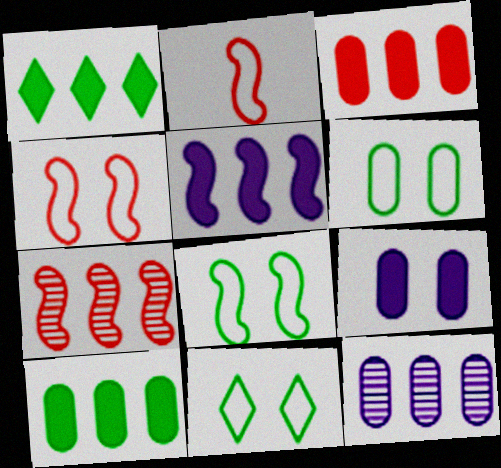[[1, 3, 5], 
[6, 8, 11]]